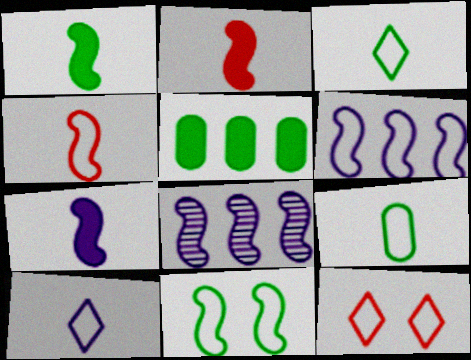[[1, 2, 7], 
[2, 8, 11], 
[4, 6, 11], 
[4, 9, 10], 
[6, 9, 12]]